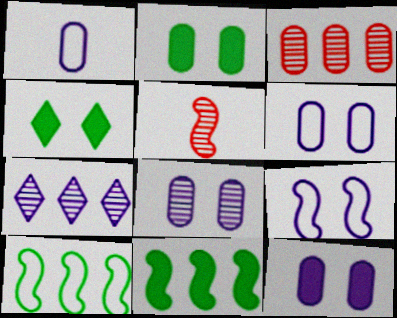[[1, 2, 3], 
[5, 9, 11], 
[6, 8, 12]]